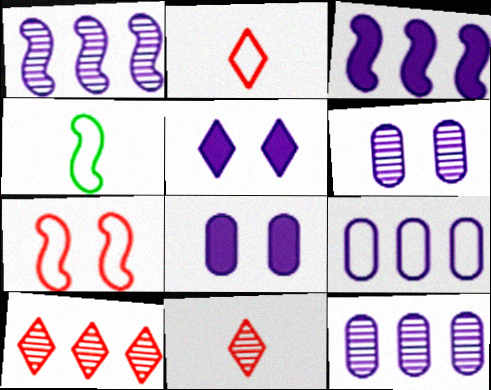[[4, 8, 10]]